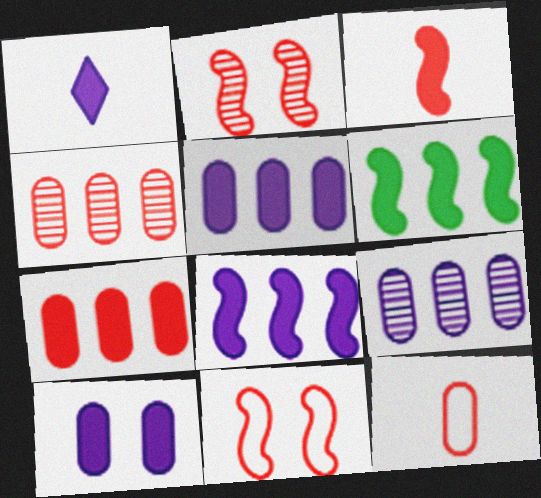[[1, 8, 10]]